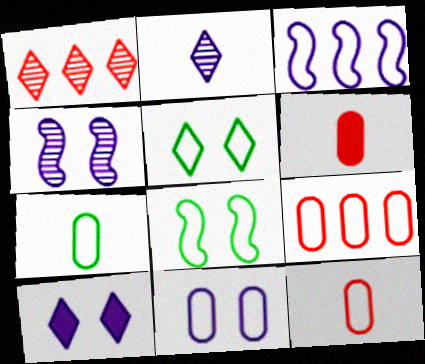[[3, 5, 12], 
[4, 10, 11], 
[7, 9, 11]]